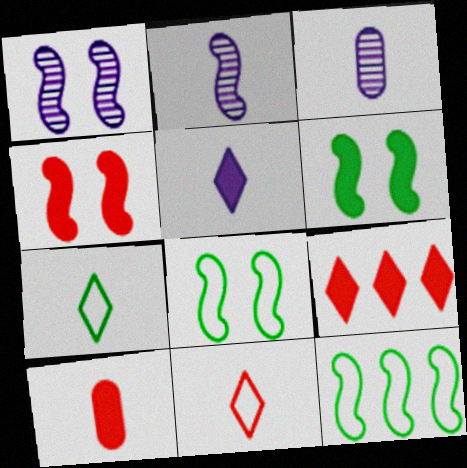[[1, 4, 8], 
[2, 4, 12], 
[2, 7, 10], 
[3, 8, 9], 
[4, 9, 10]]